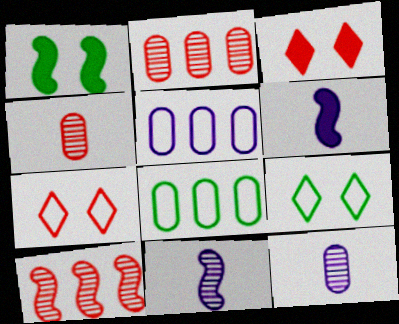[[2, 6, 9], 
[3, 8, 11]]